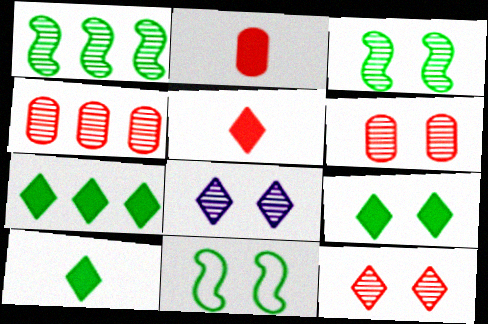[[3, 6, 8], 
[7, 9, 10]]